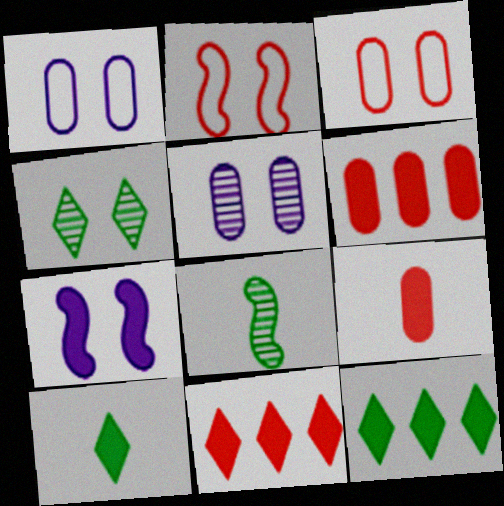[[1, 8, 11], 
[3, 4, 7], 
[6, 7, 10], 
[7, 9, 12]]